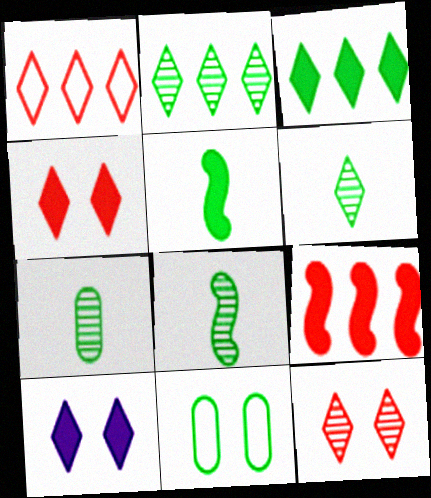[[1, 6, 10], 
[2, 5, 11], 
[3, 8, 11], 
[6, 7, 8]]